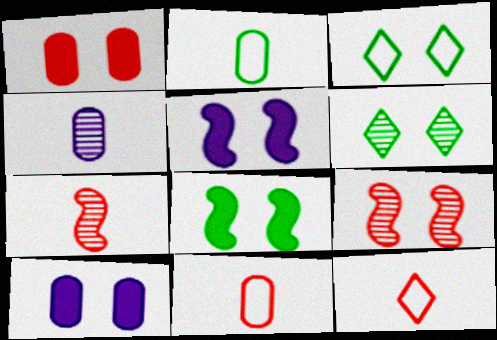[[3, 9, 10]]